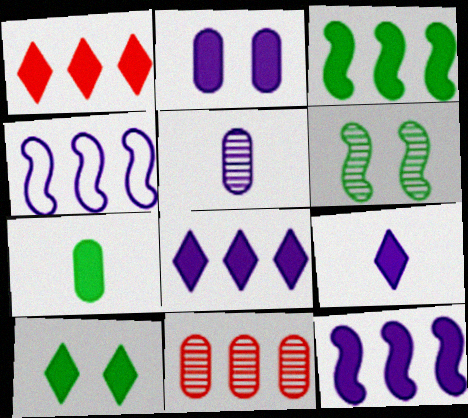[[1, 9, 10], 
[2, 9, 12], 
[3, 7, 10]]